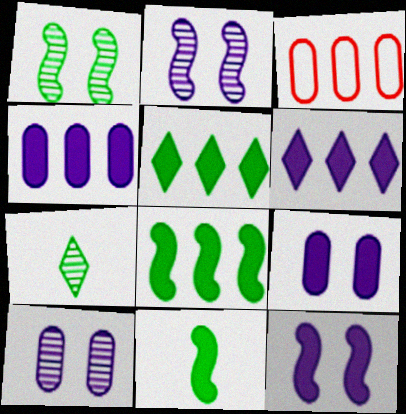[[3, 7, 12]]